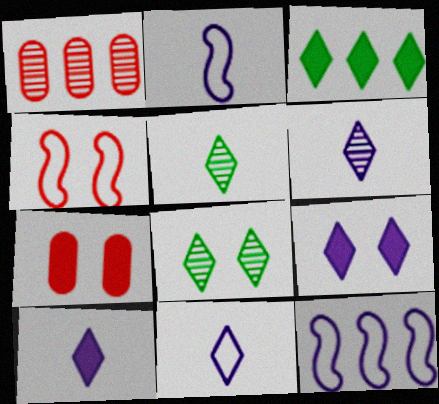[[1, 3, 12], 
[5, 7, 12], 
[6, 10, 11]]